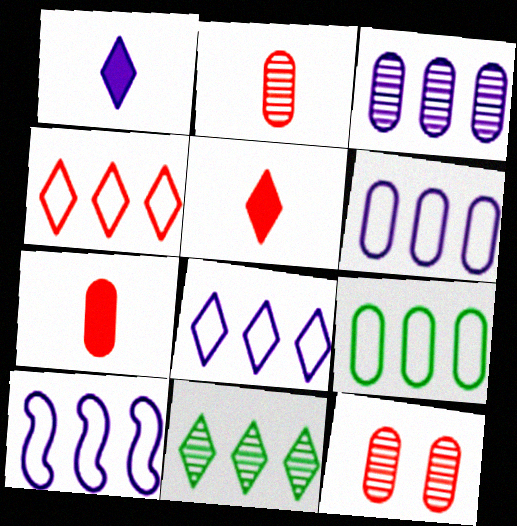[[4, 9, 10], 
[6, 8, 10]]